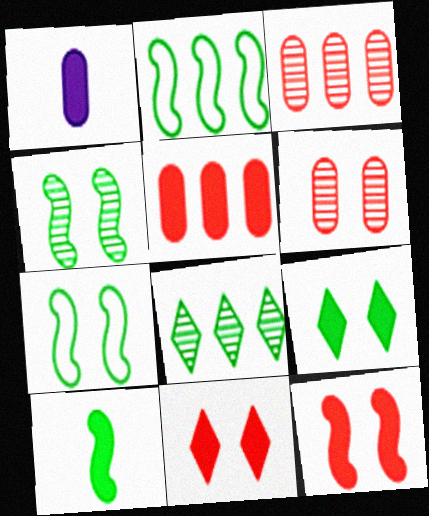[[2, 4, 10]]